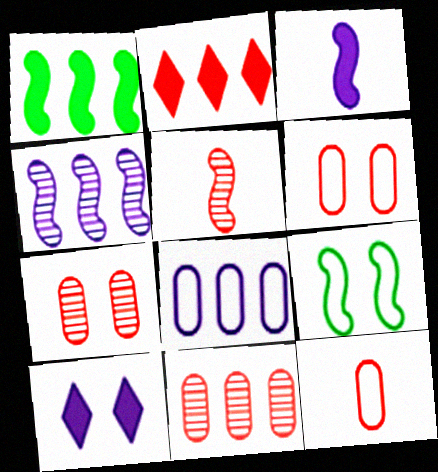[[2, 5, 6], 
[7, 9, 10]]